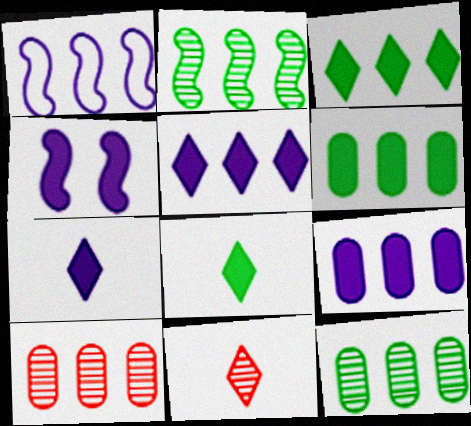[[1, 3, 10], 
[4, 7, 9]]